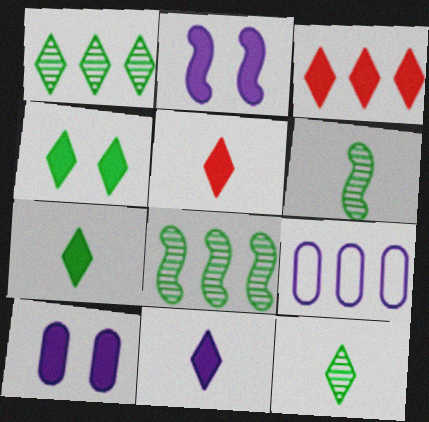[[3, 4, 11], 
[3, 8, 9], 
[5, 7, 11]]